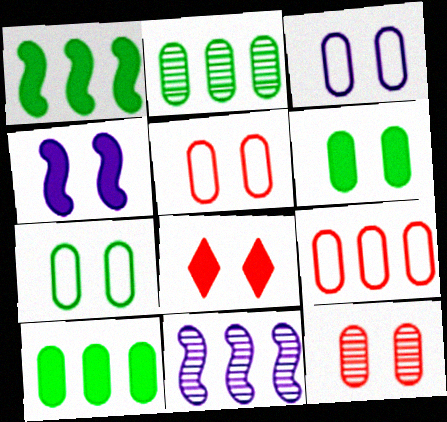[[3, 5, 7], 
[3, 6, 12], 
[4, 6, 8]]